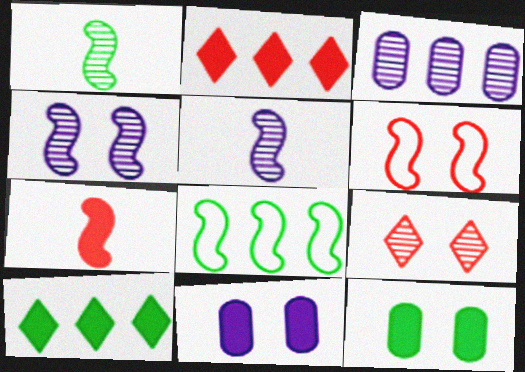[[1, 3, 9], 
[2, 3, 8], 
[4, 7, 8], 
[7, 10, 11]]